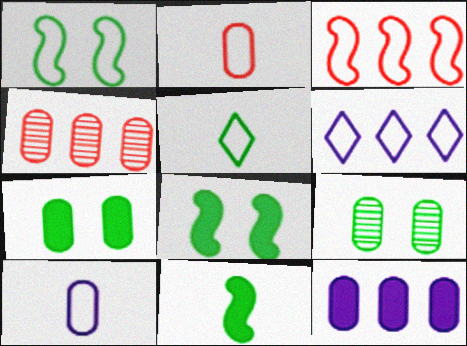[[1, 2, 6], 
[2, 9, 12], 
[4, 7, 10]]